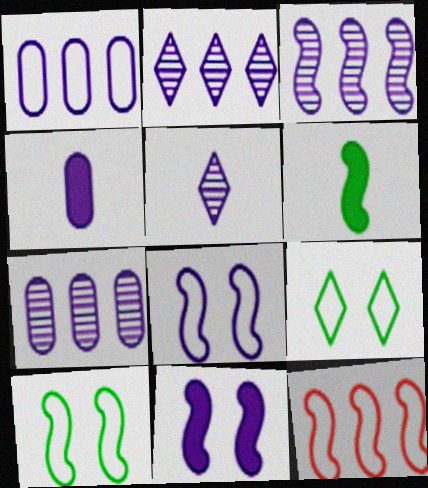[[1, 5, 11], 
[2, 3, 7], 
[2, 4, 8]]